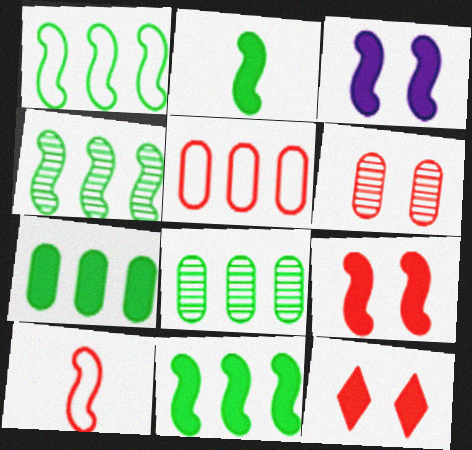[[1, 4, 11], 
[3, 4, 10]]